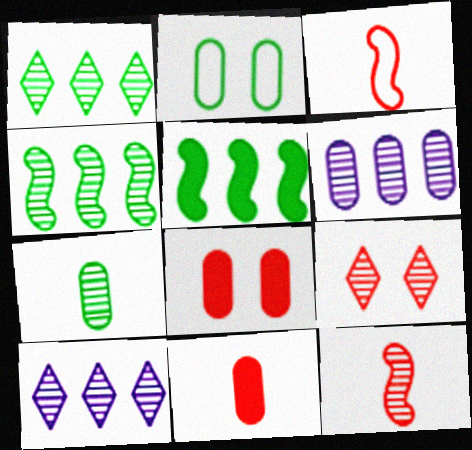[[2, 6, 11]]